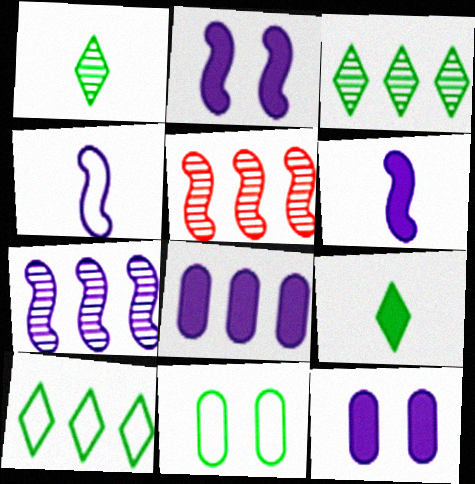[[2, 4, 7], 
[5, 8, 10]]